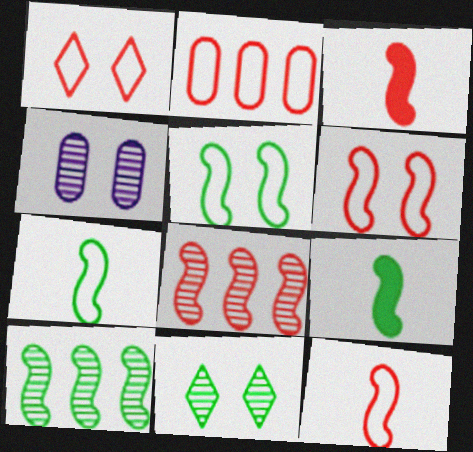[[1, 2, 12], 
[3, 6, 8], 
[5, 9, 10]]